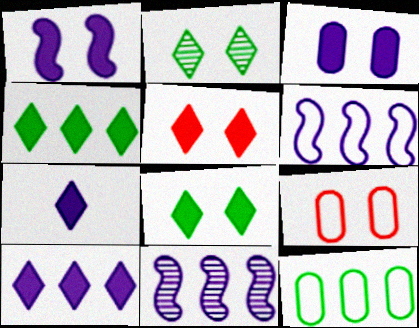[[1, 2, 9], 
[4, 5, 7]]